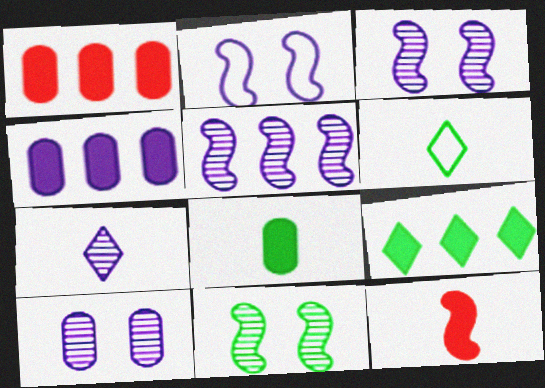[[1, 3, 6], 
[2, 4, 7], 
[5, 7, 10]]